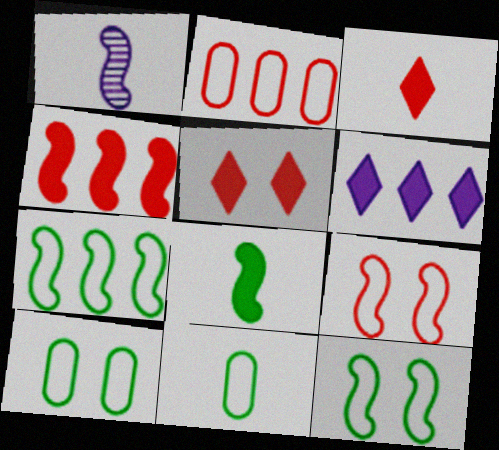[[1, 3, 11], 
[1, 4, 12]]